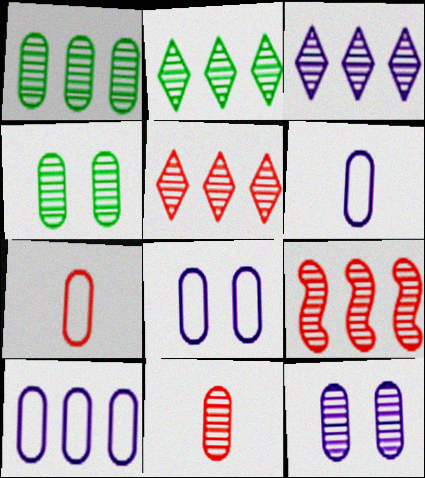[[1, 3, 9], 
[1, 11, 12], 
[2, 3, 5], 
[6, 8, 10]]